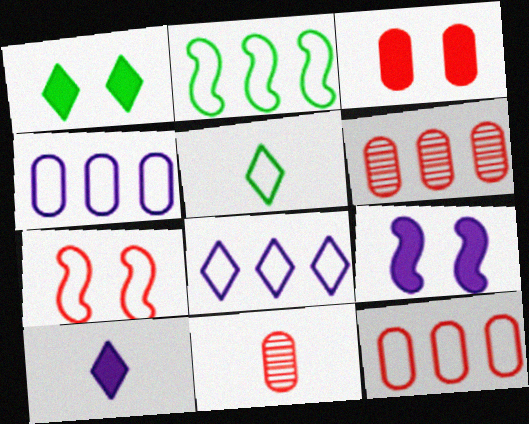[[1, 3, 9], 
[2, 8, 12], 
[3, 11, 12], 
[4, 5, 7], 
[5, 6, 9]]